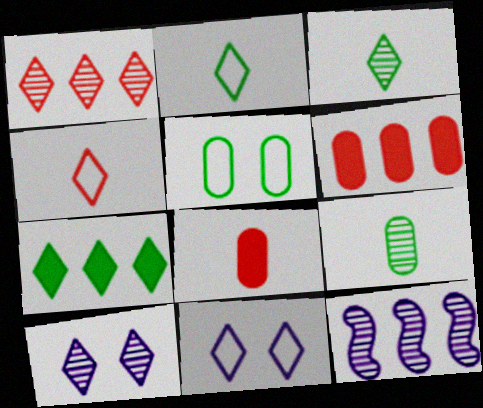[[1, 3, 10], 
[4, 7, 10]]